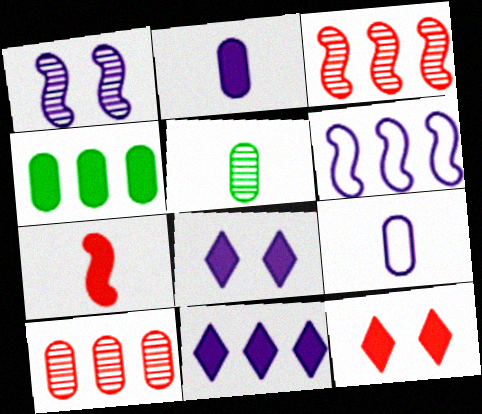[[1, 9, 11], 
[4, 7, 8], 
[5, 6, 12]]